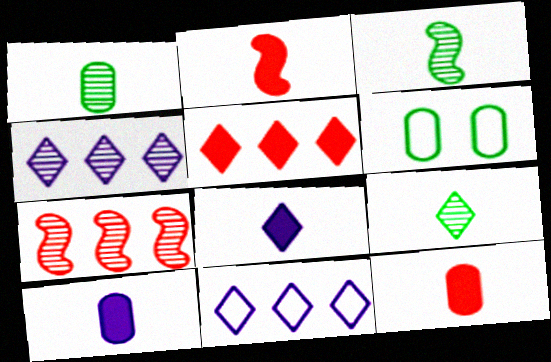[[1, 3, 9], 
[2, 4, 6], 
[6, 7, 8]]